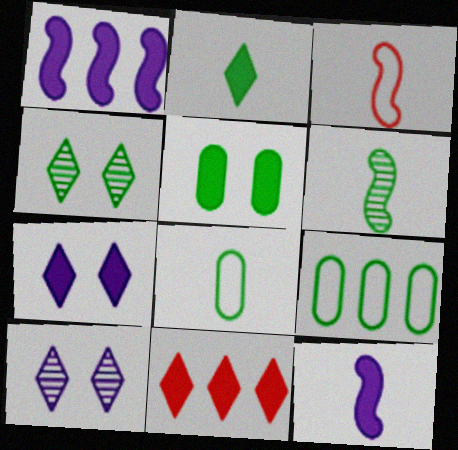[[2, 6, 8], 
[2, 7, 11], 
[3, 6, 12], 
[5, 11, 12]]